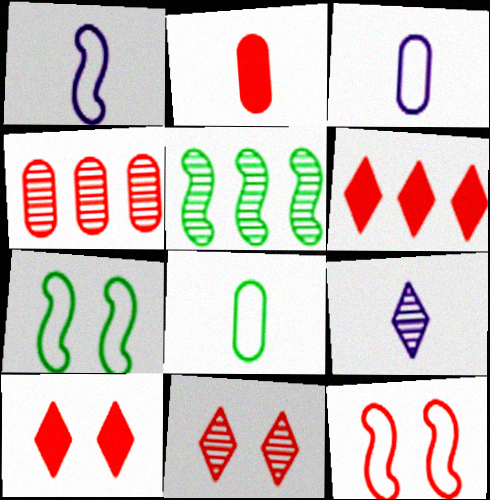[[3, 5, 10]]